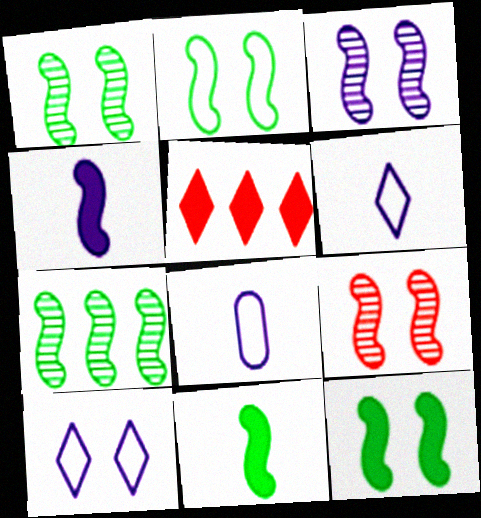[[1, 2, 12], 
[1, 3, 9], 
[1, 5, 8], 
[2, 7, 11]]